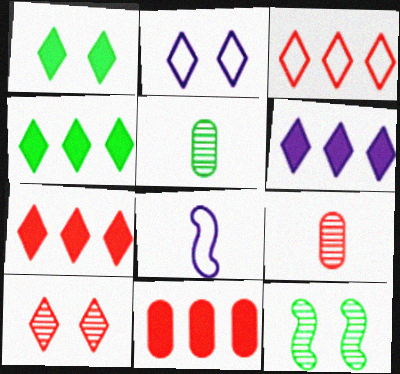[[1, 2, 10], 
[4, 6, 7]]